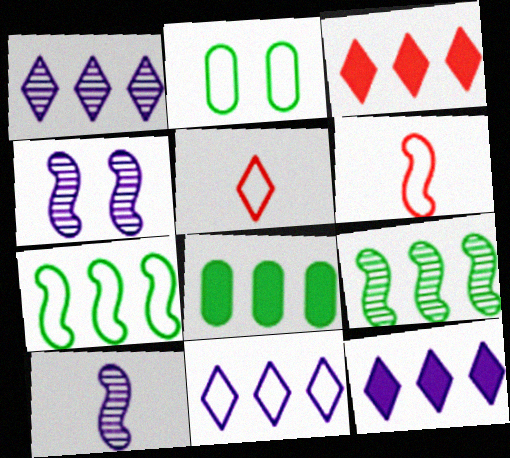[[1, 11, 12], 
[2, 3, 10], 
[2, 6, 11], 
[4, 5, 8]]